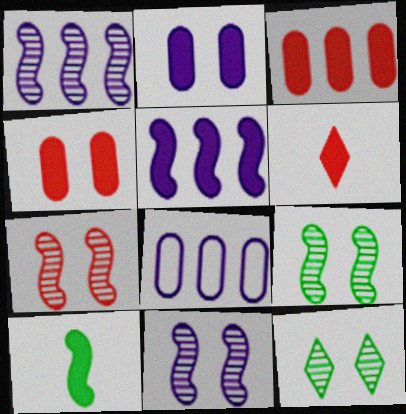[[6, 8, 9], 
[7, 9, 11]]